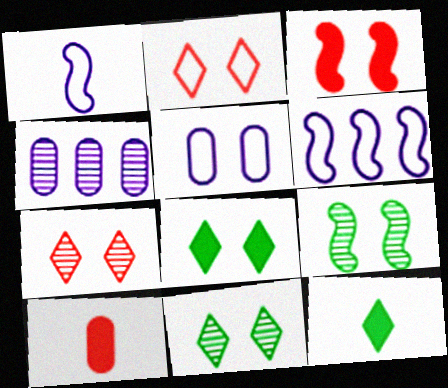[[3, 5, 11], 
[6, 10, 11]]